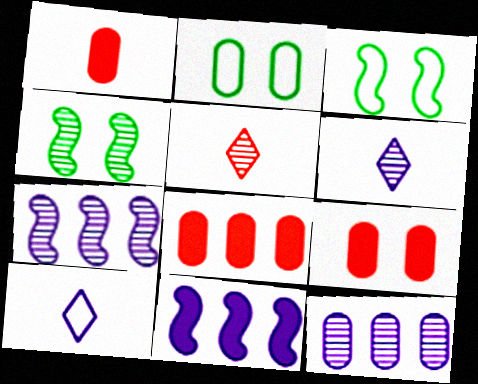[[1, 2, 12], 
[1, 8, 9], 
[2, 5, 11], 
[3, 6, 8], 
[4, 5, 12], 
[4, 8, 10]]